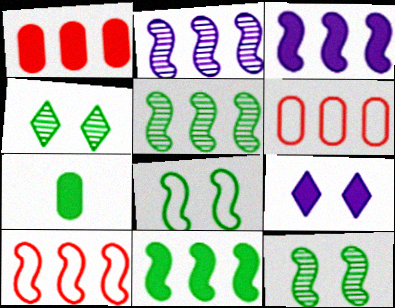[[2, 10, 11], 
[3, 5, 10]]